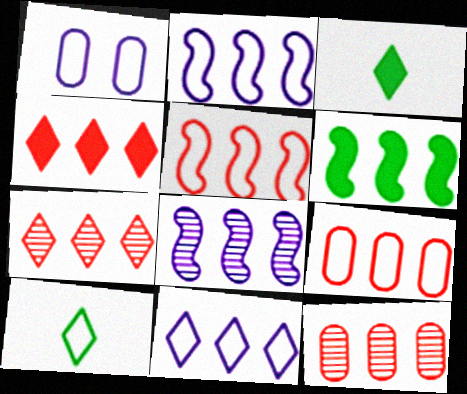[[1, 5, 10], 
[4, 5, 12], 
[5, 6, 8], 
[6, 11, 12]]